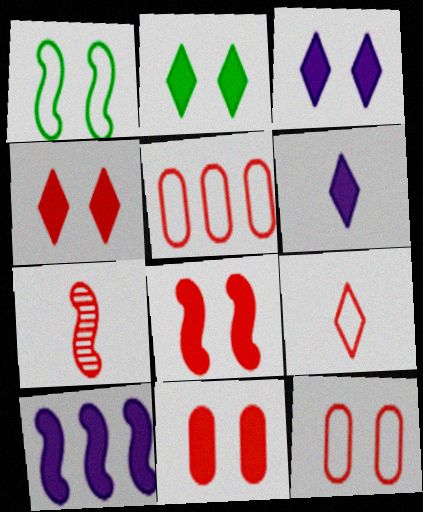[[1, 7, 10], 
[2, 3, 4], 
[4, 5, 7], 
[4, 8, 11]]